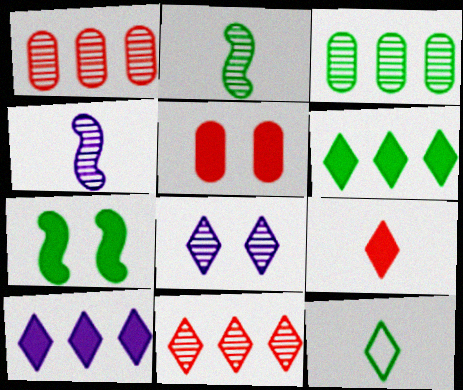[[1, 2, 8], 
[3, 7, 12]]